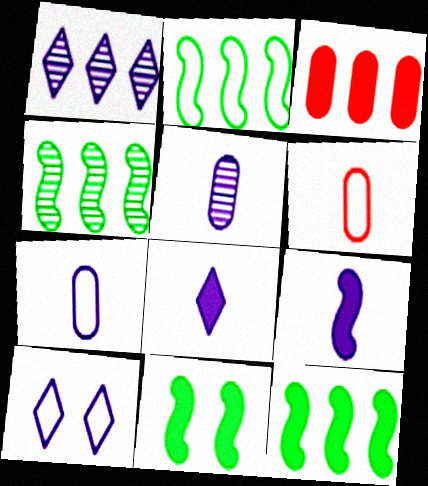[[1, 2, 3], 
[1, 6, 11], 
[1, 8, 10], 
[2, 4, 12], 
[2, 6, 10], 
[3, 8, 11]]